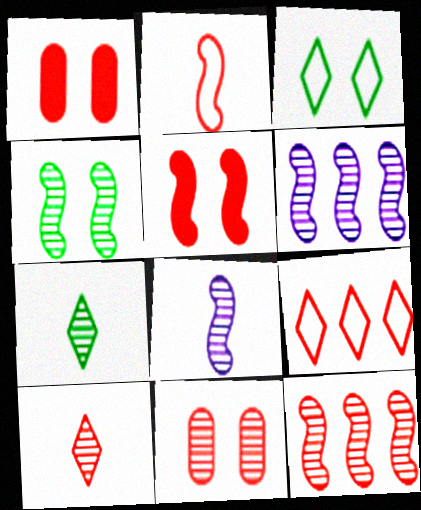[[2, 5, 12], 
[4, 8, 12], 
[6, 7, 11], 
[10, 11, 12]]